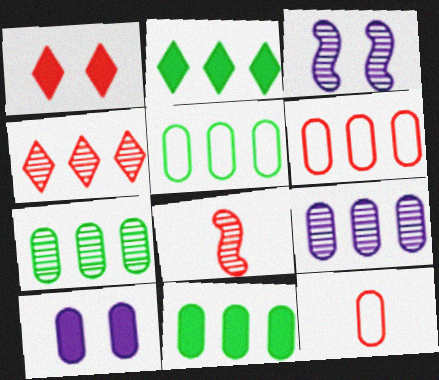[[1, 6, 8], 
[2, 3, 12], 
[5, 7, 11], 
[6, 9, 11], 
[7, 10, 12]]